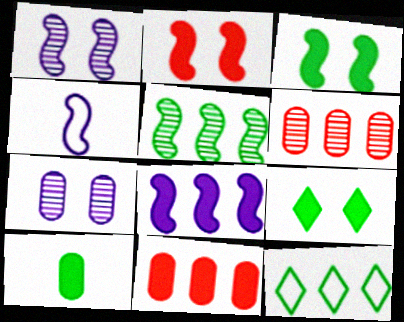[[1, 4, 8], 
[2, 4, 5], 
[4, 6, 9], 
[6, 8, 12]]